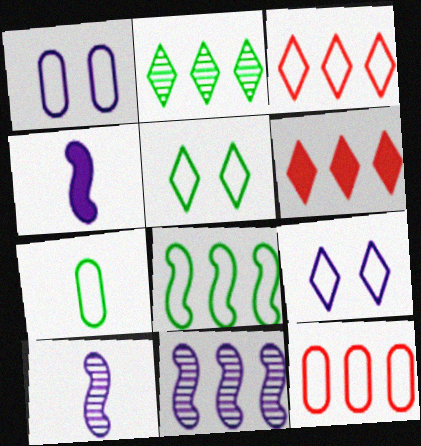[[1, 7, 12], 
[5, 7, 8]]